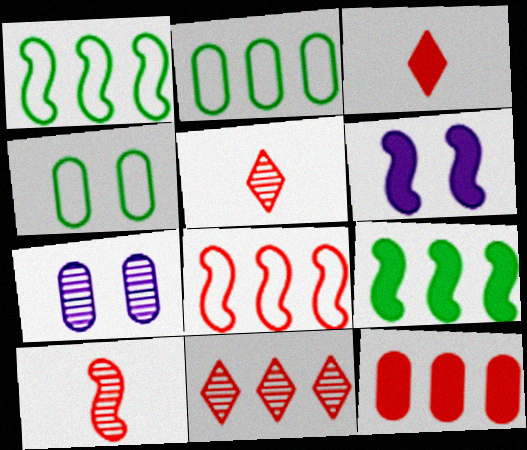[[1, 3, 7], 
[1, 6, 10], 
[2, 5, 6], 
[8, 11, 12]]